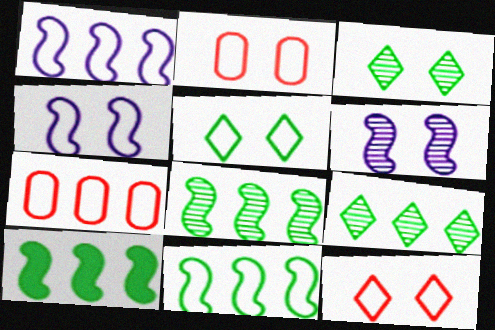[[2, 4, 5], 
[8, 10, 11]]